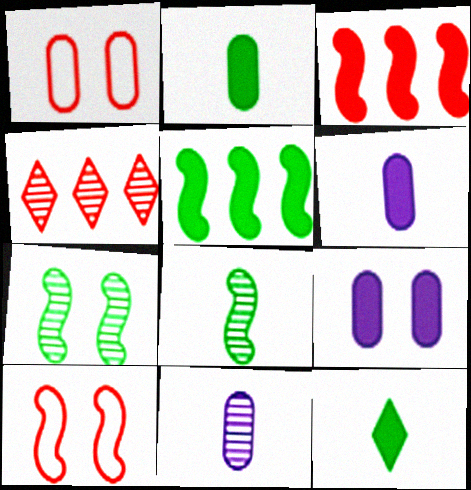[[3, 9, 12], 
[4, 7, 11]]